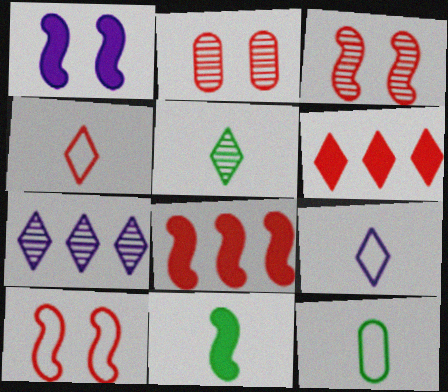[[1, 8, 11], 
[2, 4, 8], 
[5, 11, 12]]